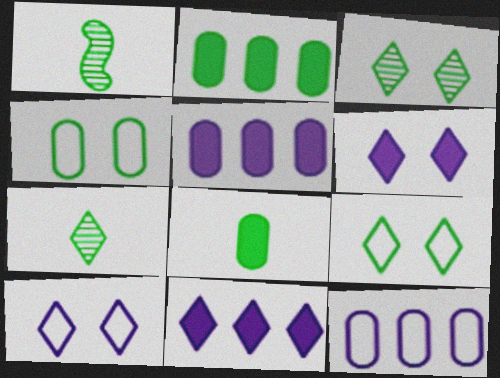[[1, 2, 9]]